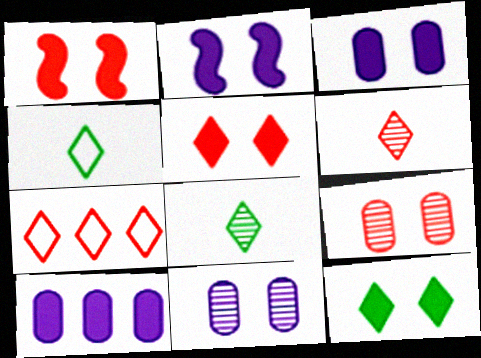[[1, 3, 12], 
[5, 6, 7]]